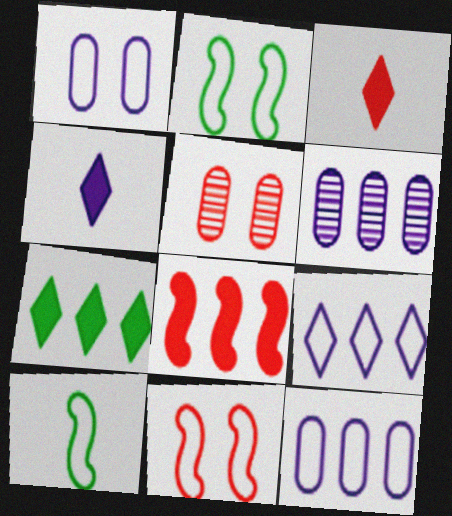[[2, 3, 6]]